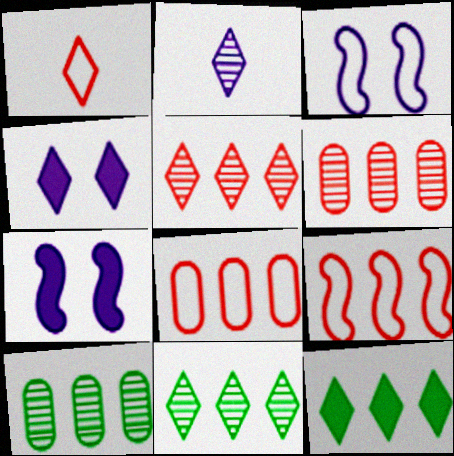[[1, 4, 11], 
[1, 7, 10]]